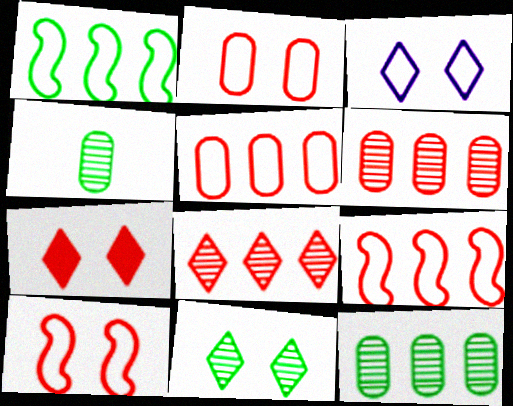[[3, 7, 11]]